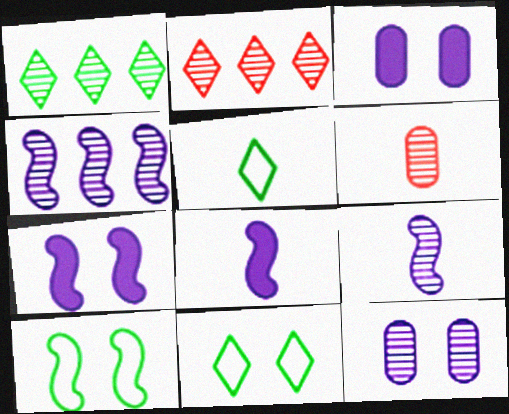[[5, 6, 8]]